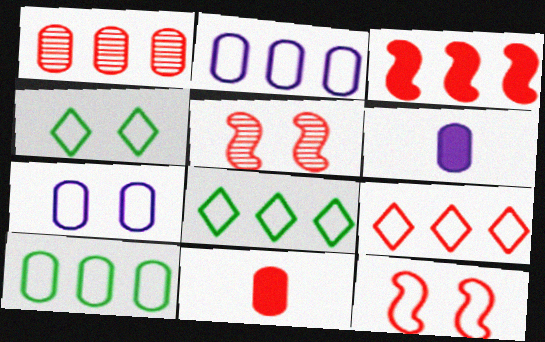[[1, 3, 9], 
[4, 7, 12], 
[5, 6, 8], 
[5, 9, 11]]